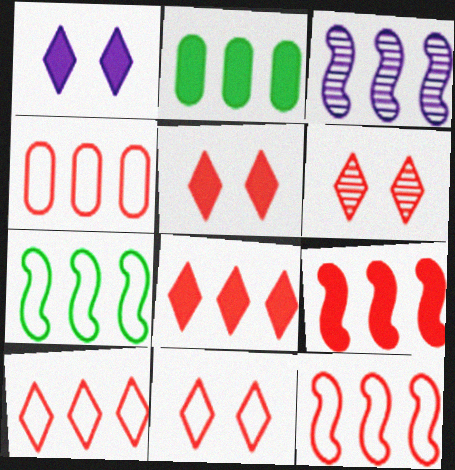[[2, 3, 10], 
[3, 7, 9], 
[4, 10, 12], 
[5, 6, 11]]